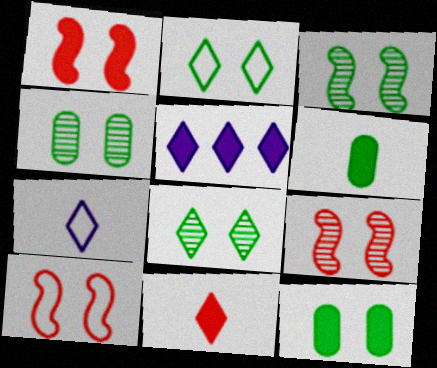[[1, 5, 6], 
[1, 9, 10], 
[2, 3, 12], 
[3, 4, 8]]